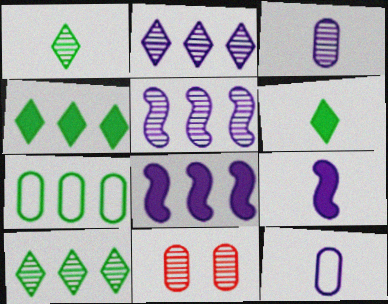[[1, 5, 11]]